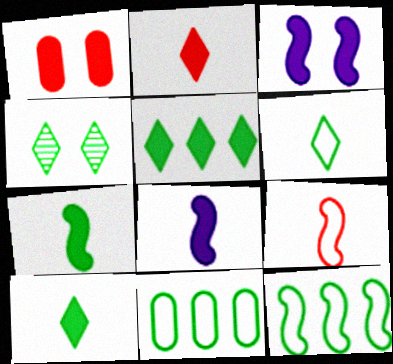[[1, 5, 8], 
[4, 5, 6], 
[4, 7, 11]]